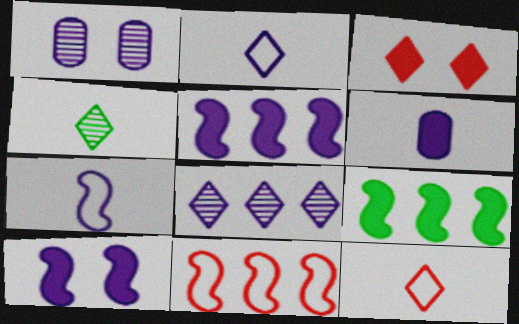[[1, 2, 5], 
[1, 9, 12], 
[3, 6, 9]]